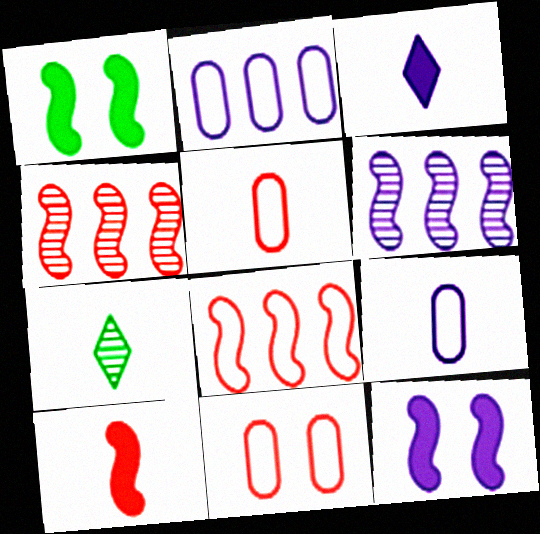[[7, 9, 10]]